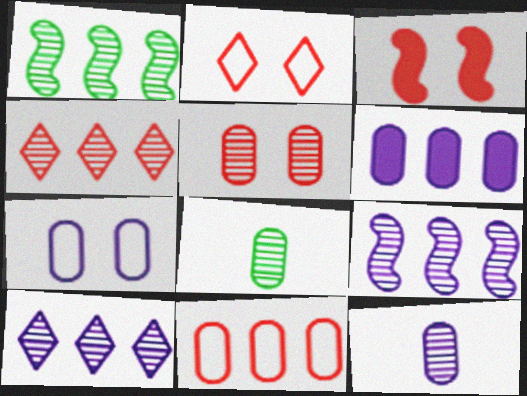[[2, 3, 5], 
[6, 7, 12]]